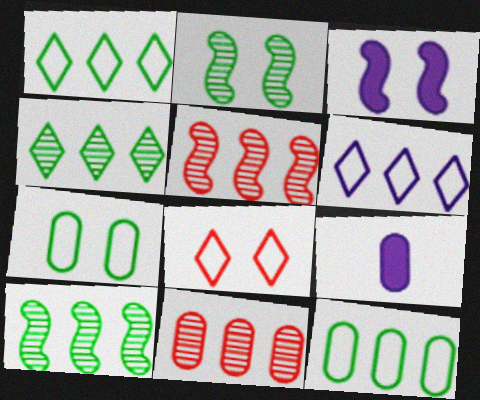[[7, 9, 11], 
[8, 9, 10]]